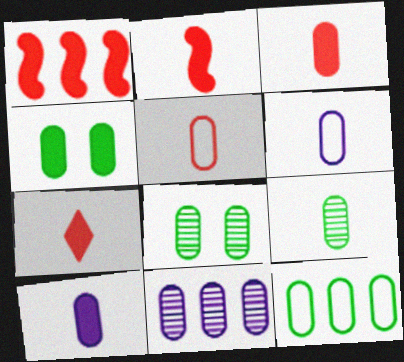[[2, 3, 7], 
[3, 6, 9], 
[4, 5, 11], 
[4, 9, 12], 
[5, 9, 10]]